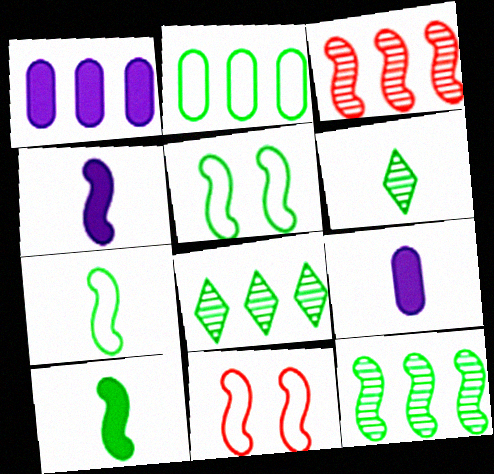[[1, 6, 11], 
[3, 4, 5], 
[4, 11, 12], 
[5, 10, 12], 
[8, 9, 11]]